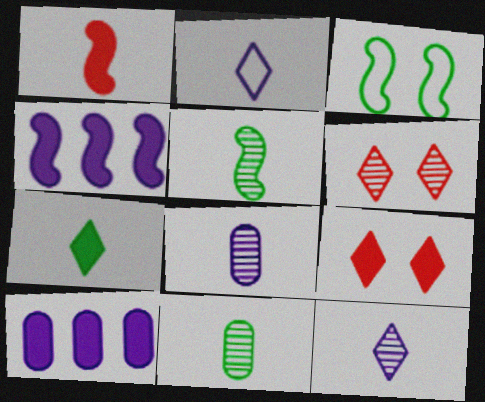[[1, 2, 11]]